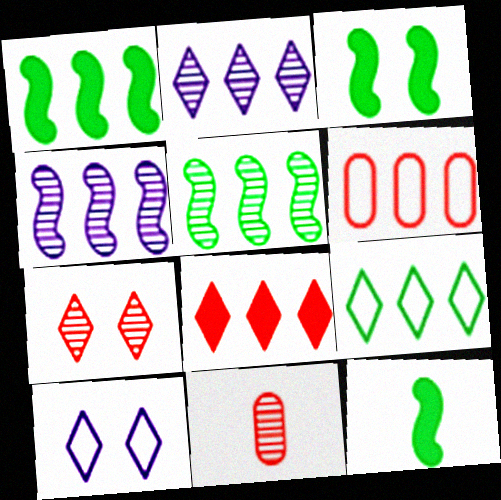[[1, 2, 6], 
[1, 3, 12], 
[1, 10, 11], 
[2, 8, 9]]